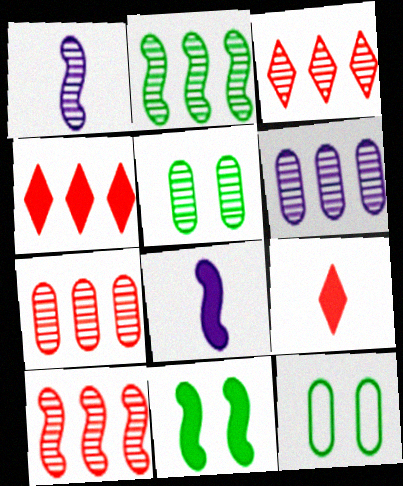[[1, 3, 5], 
[1, 4, 12], 
[2, 3, 6], 
[3, 7, 10], 
[3, 8, 12]]